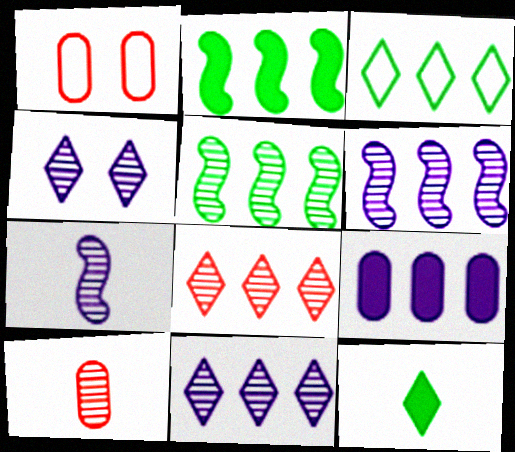[[1, 6, 12], 
[4, 5, 10]]